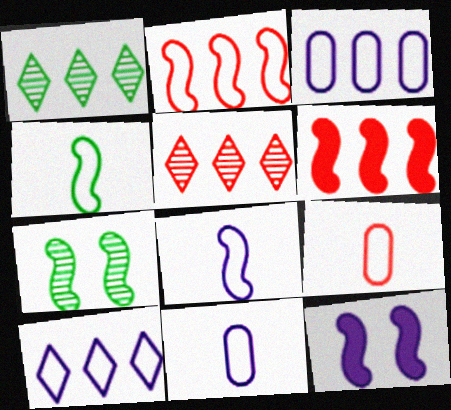[[1, 3, 6], 
[1, 9, 12], 
[6, 7, 8]]